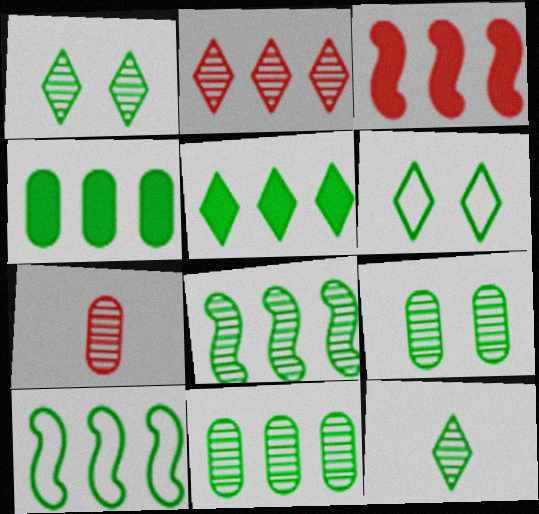[[5, 6, 12], 
[5, 10, 11], 
[8, 9, 12]]